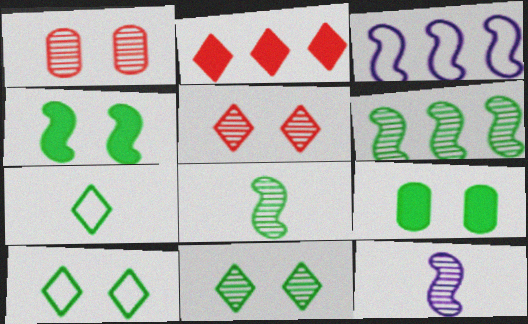[[6, 7, 9]]